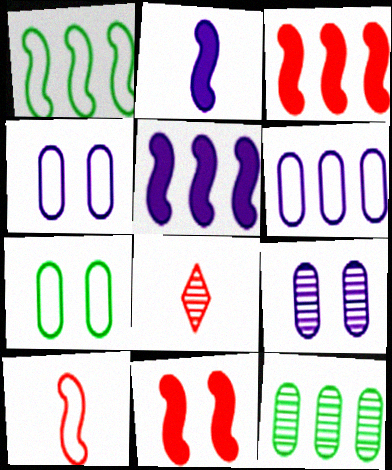[[5, 7, 8]]